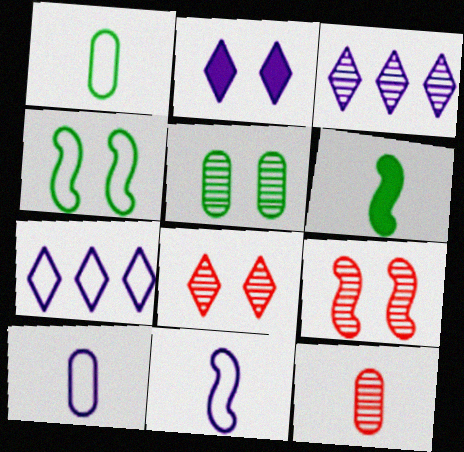[]